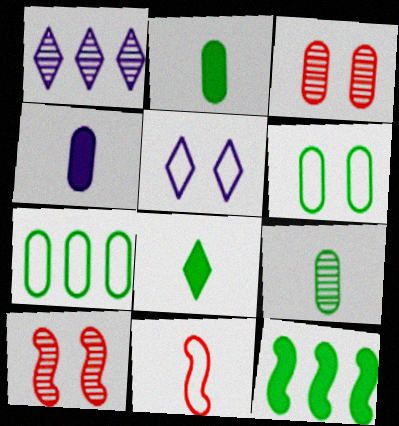[[1, 9, 10], 
[3, 4, 7], 
[5, 7, 11]]